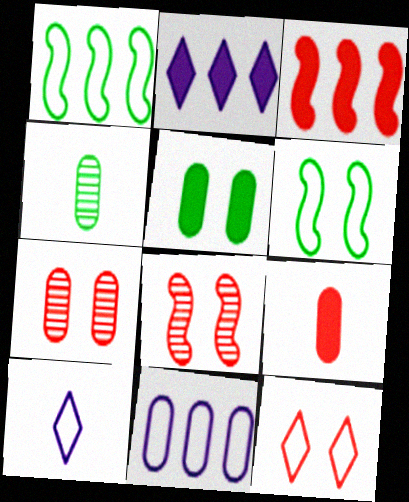[]